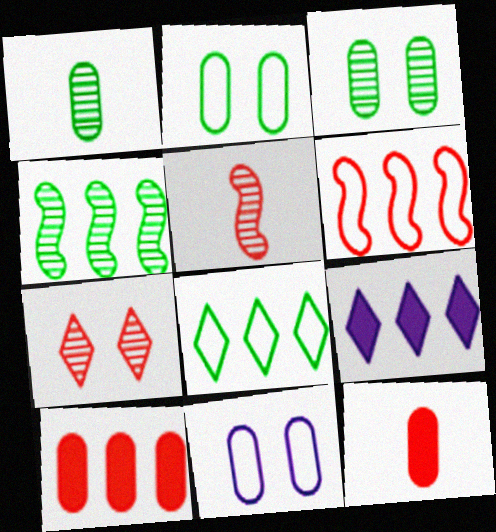[[1, 10, 11], 
[2, 5, 9], 
[6, 7, 12]]